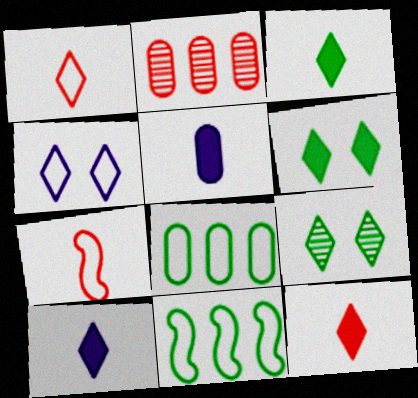[[3, 10, 12], 
[4, 7, 8]]